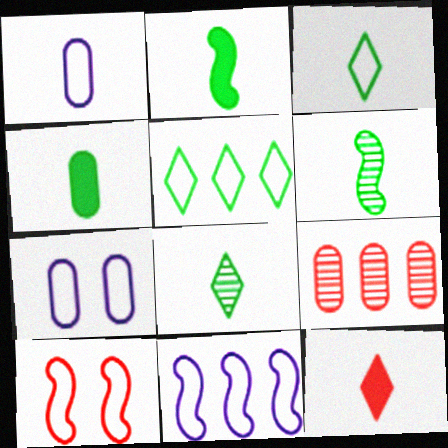[[1, 5, 10], 
[1, 6, 12], 
[3, 4, 6], 
[4, 7, 9], 
[9, 10, 12]]